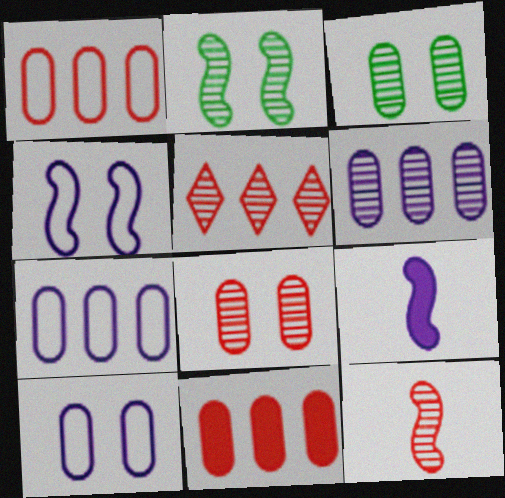[[5, 8, 12]]